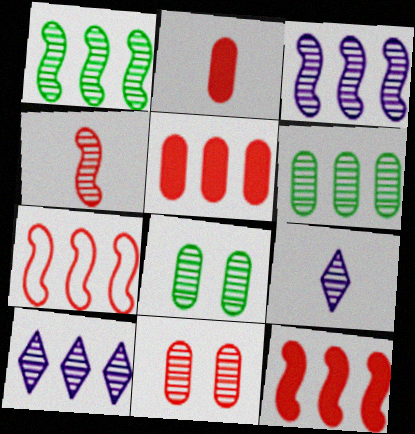[[1, 9, 11], 
[4, 8, 10]]